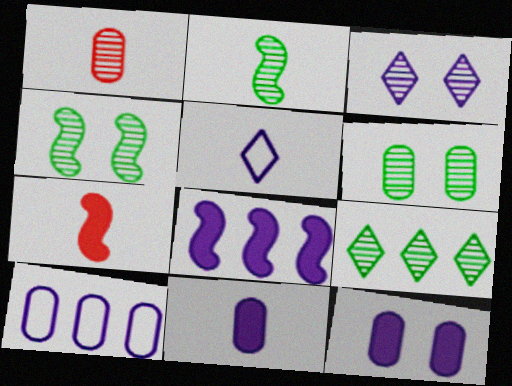[[2, 6, 9]]